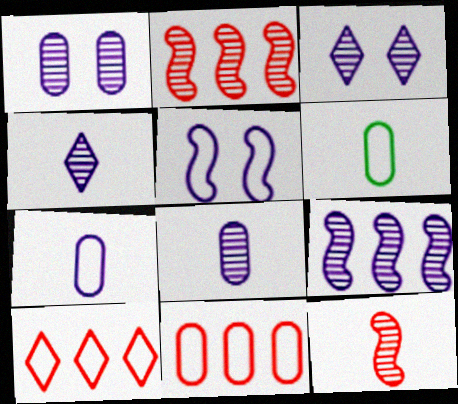[[1, 4, 9], 
[3, 8, 9], 
[5, 6, 10]]